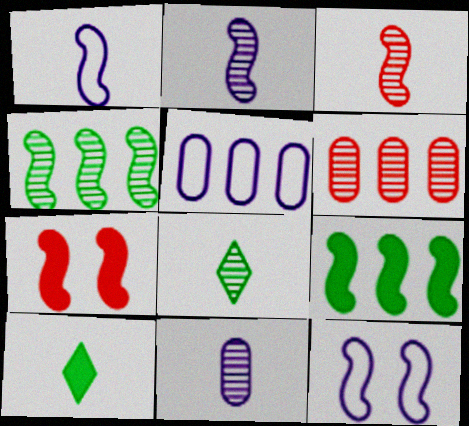[[1, 4, 7], 
[3, 8, 11], 
[3, 9, 12], 
[5, 7, 8], 
[6, 10, 12]]